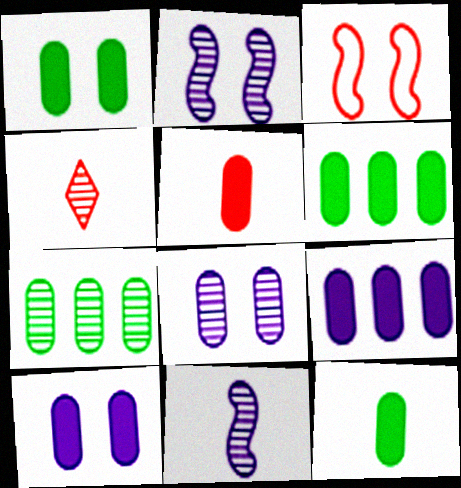[[1, 5, 9], 
[1, 6, 12], 
[2, 4, 7], 
[5, 6, 10]]